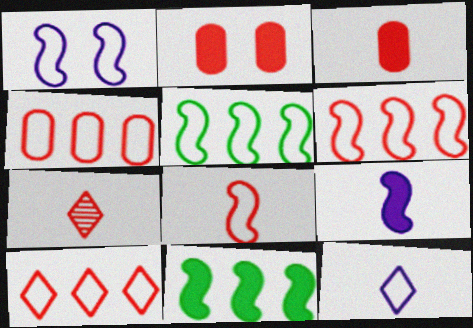[[1, 5, 8], 
[2, 6, 7], 
[3, 7, 8], 
[4, 6, 10]]